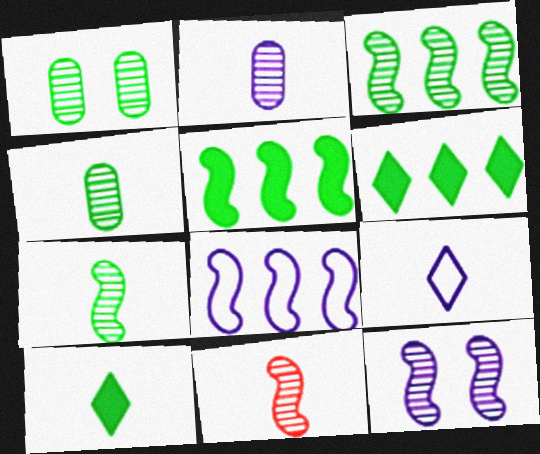[[3, 11, 12]]